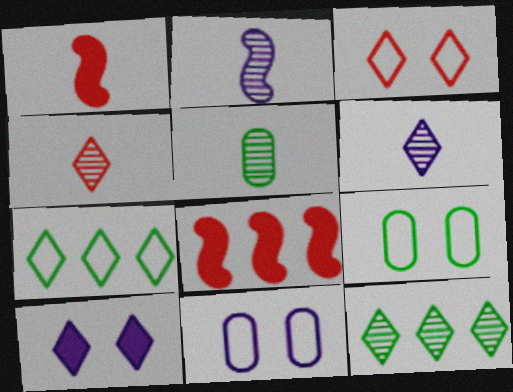[[1, 11, 12], 
[2, 4, 5], 
[4, 7, 10], 
[6, 8, 9]]